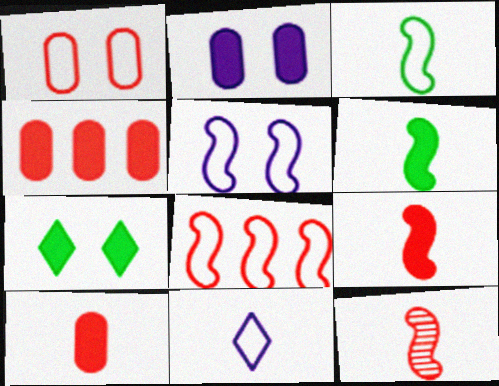[[3, 5, 8]]